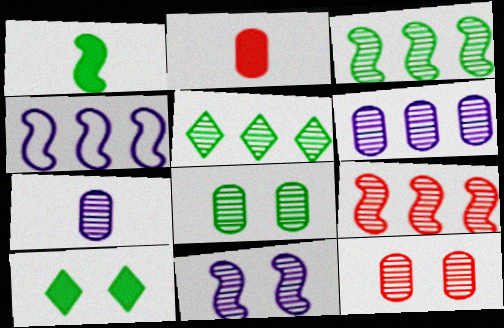[[5, 6, 9]]